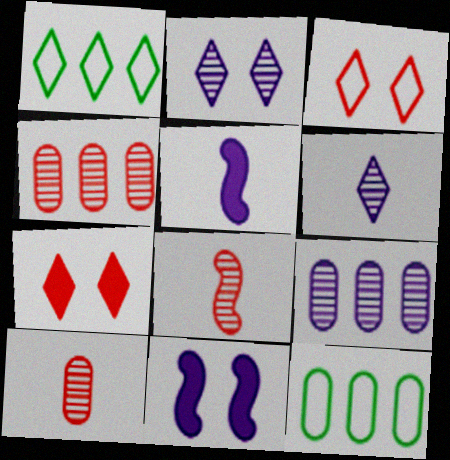[[1, 6, 7], 
[1, 10, 11]]